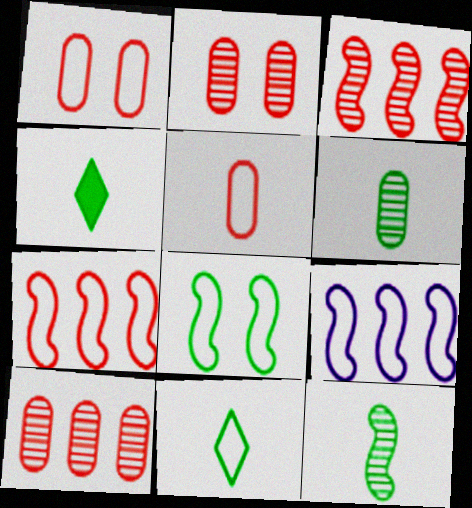[[1, 9, 11], 
[2, 4, 9]]